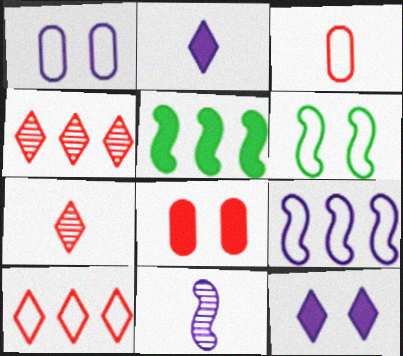[[1, 5, 7], 
[2, 5, 8]]